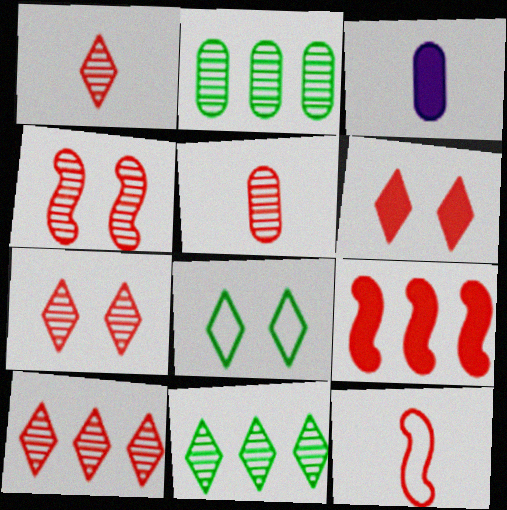[[1, 7, 10], 
[4, 5, 10], 
[4, 9, 12]]